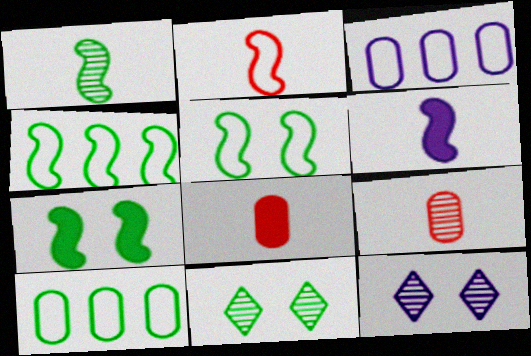[[1, 2, 6], 
[1, 4, 7], 
[3, 6, 12], 
[4, 8, 12]]